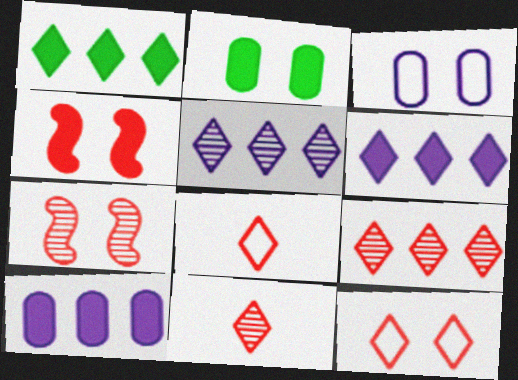[]